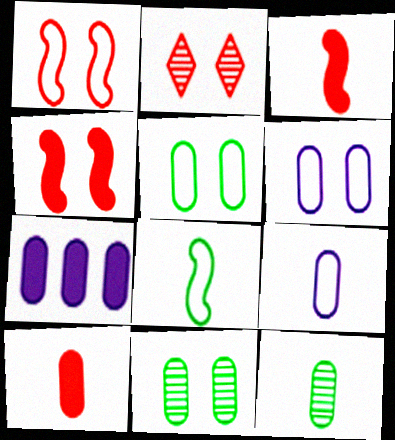[[2, 7, 8], 
[9, 10, 12]]